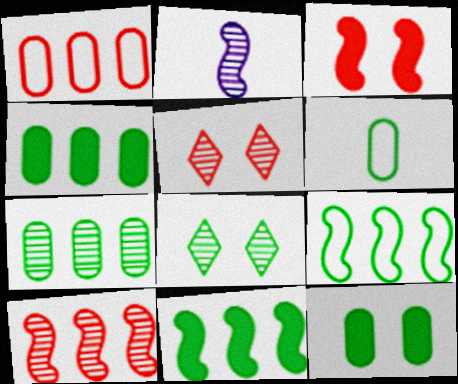[[2, 3, 9], 
[2, 5, 7], 
[6, 7, 12], 
[6, 8, 11]]